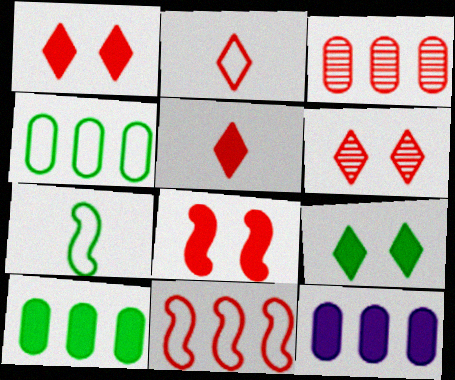[[2, 3, 8], 
[3, 4, 12], 
[6, 7, 12]]